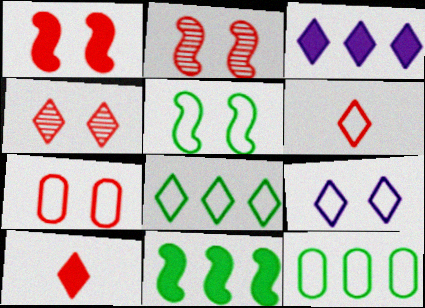[[1, 4, 7], 
[5, 7, 9], 
[6, 8, 9]]